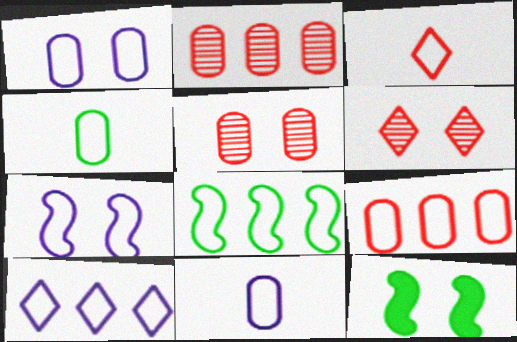[[1, 3, 8], 
[1, 4, 9], 
[1, 6, 12], 
[7, 10, 11], 
[8, 9, 10]]